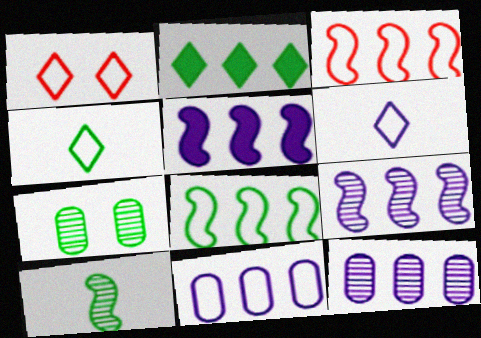[[2, 3, 12]]